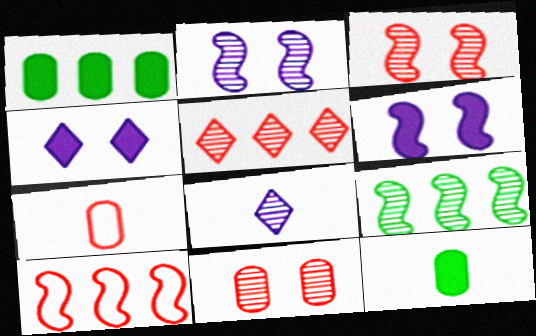[[4, 7, 9], 
[8, 9, 11]]